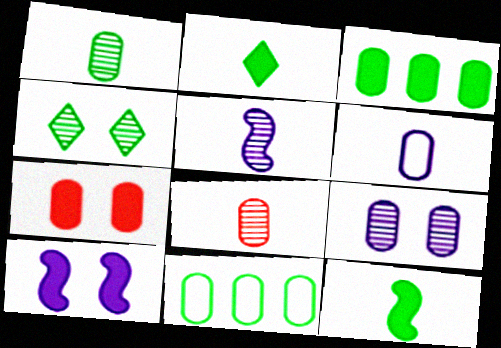[[4, 11, 12]]